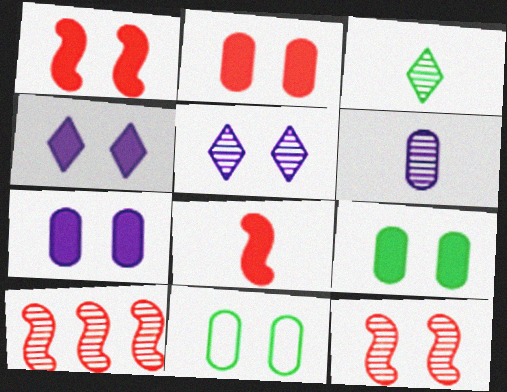[[1, 4, 9], 
[1, 5, 11], 
[2, 7, 9], 
[4, 11, 12]]